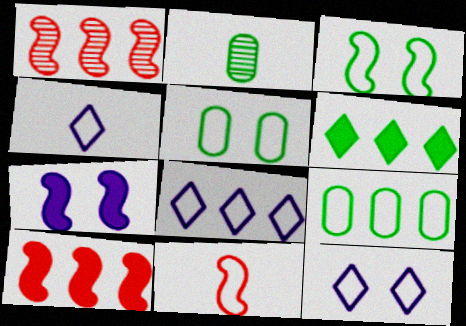[[2, 3, 6], 
[2, 10, 12], 
[4, 8, 12], 
[5, 8, 11], 
[9, 11, 12]]